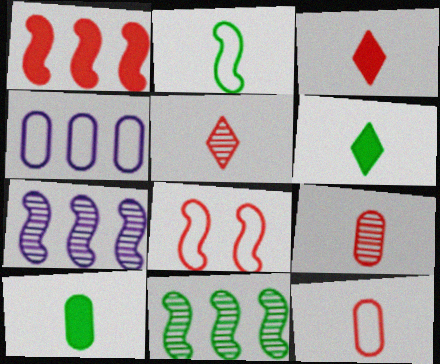[]